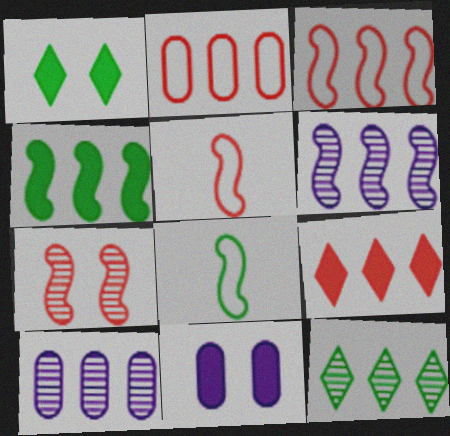[[1, 5, 10], 
[3, 4, 6], 
[5, 11, 12]]